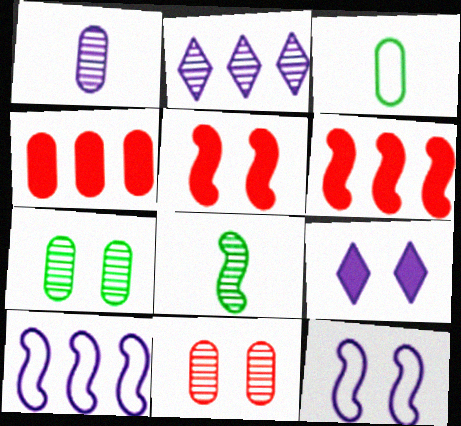[[1, 9, 10], 
[2, 3, 5], 
[2, 8, 11], 
[5, 8, 10], 
[6, 8, 12]]